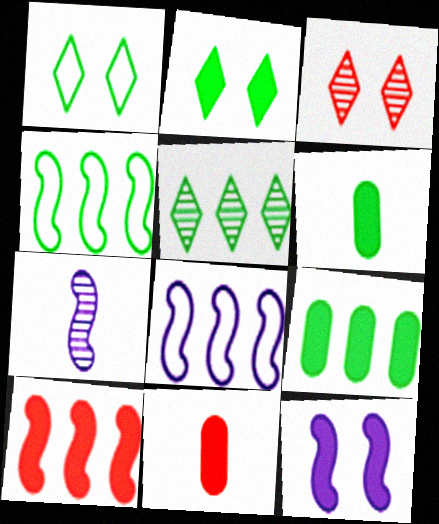[[3, 6, 8], 
[4, 5, 9], 
[7, 8, 12]]